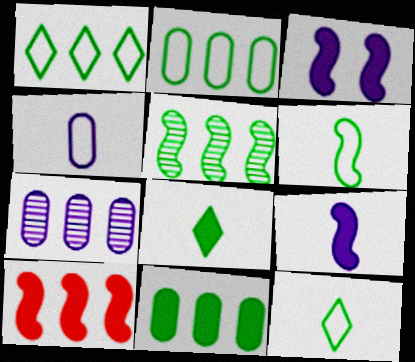[[1, 5, 11], 
[1, 7, 10]]